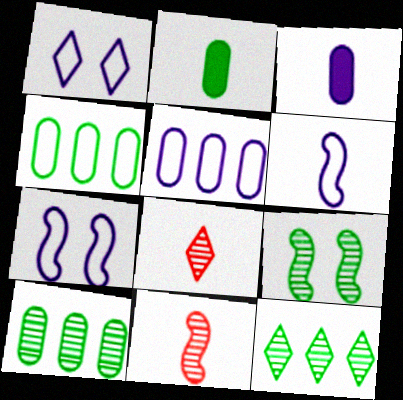[[1, 5, 6], 
[2, 6, 8]]